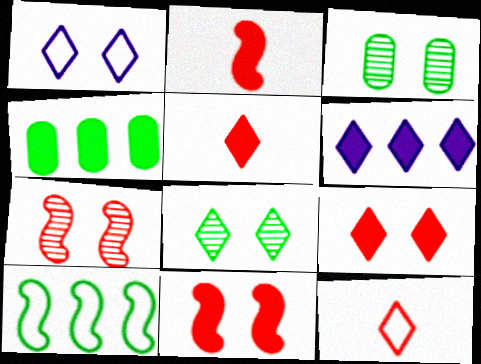[[1, 3, 11], 
[1, 8, 9], 
[6, 8, 12]]